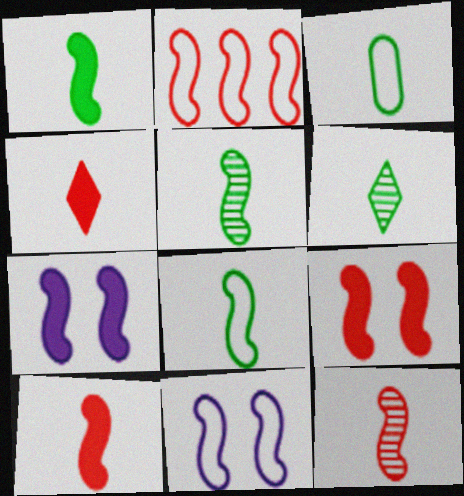[[1, 3, 6], 
[1, 5, 8], 
[2, 5, 7], 
[2, 8, 11], 
[2, 9, 12]]